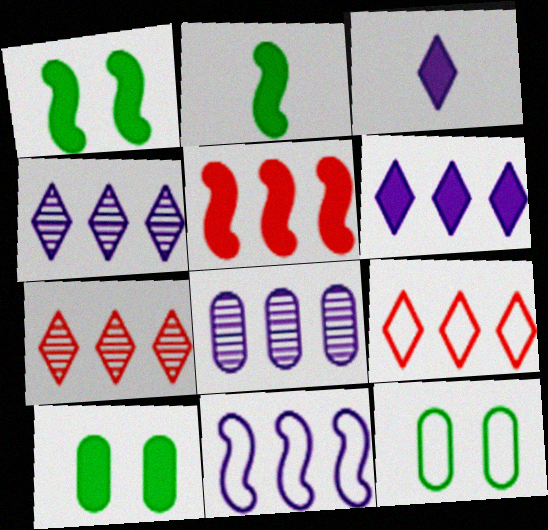[[3, 5, 10], 
[6, 8, 11]]